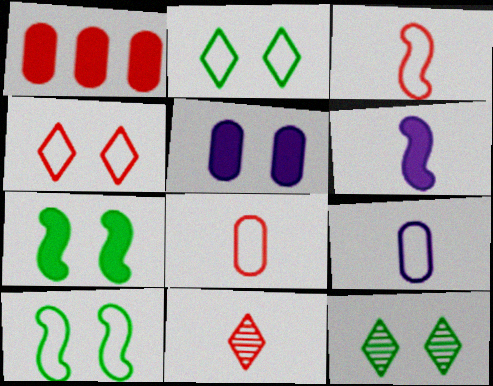[]